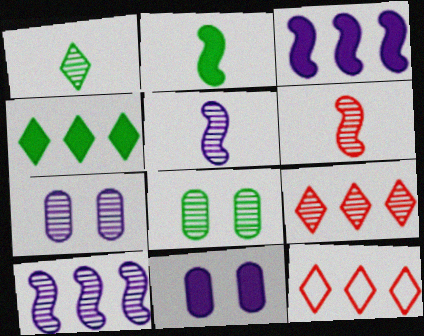[[2, 7, 12], 
[5, 8, 9]]